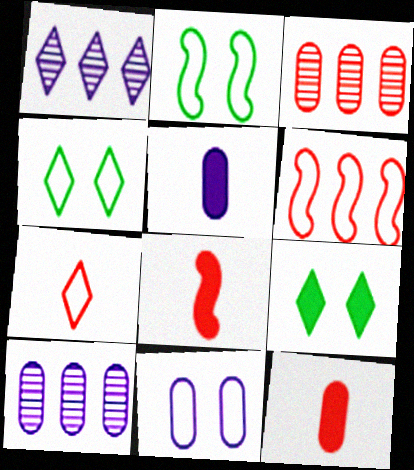[[1, 2, 12], 
[1, 7, 9], 
[4, 8, 10], 
[5, 10, 11]]